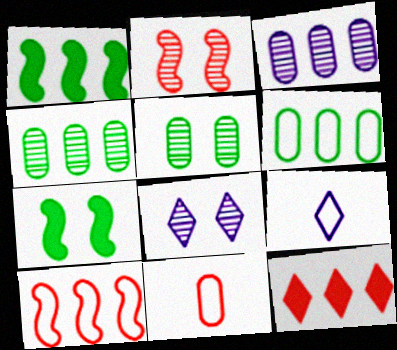[[1, 8, 11], 
[2, 5, 8], 
[2, 11, 12]]